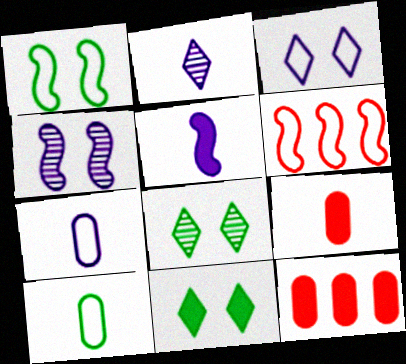[[1, 2, 12], 
[2, 5, 7], 
[3, 6, 10], 
[5, 11, 12]]